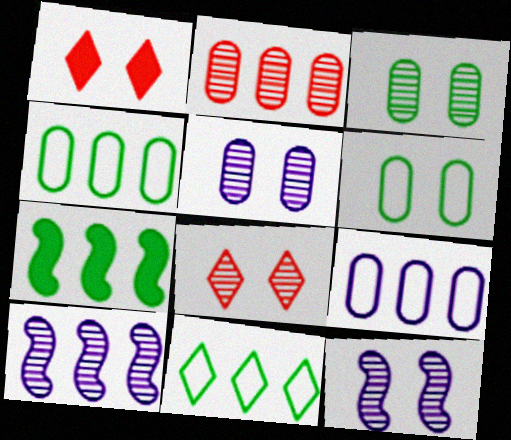[[1, 6, 12], 
[3, 8, 12]]